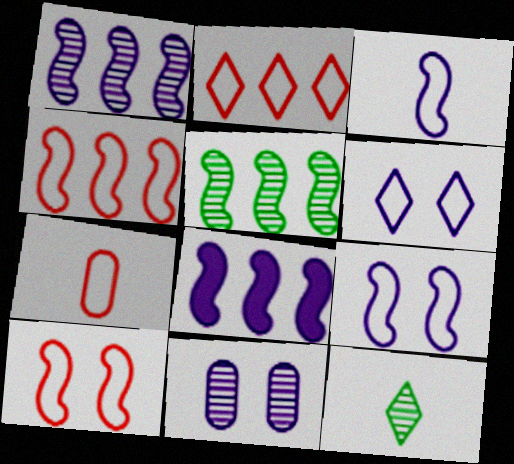[[2, 7, 10], 
[4, 5, 8]]